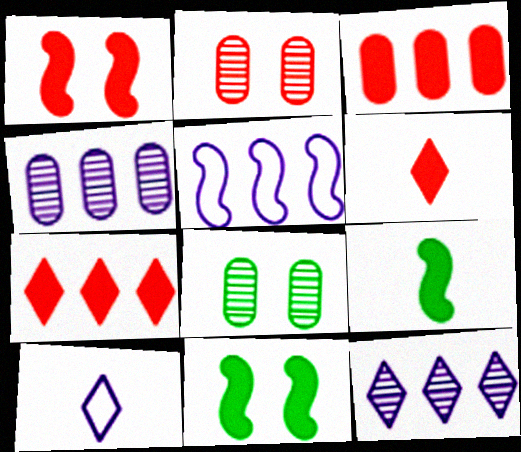[[1, 3, 6], 
[5, 6, 8]]